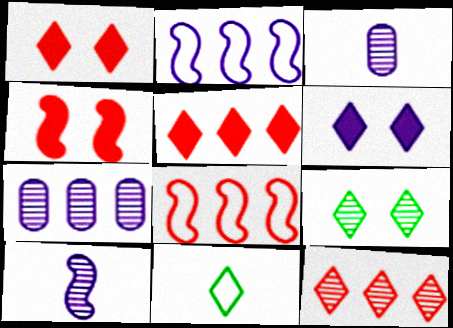[[2, 3, 6], 
[4, 7, 11], 
[6, 11, 12]]